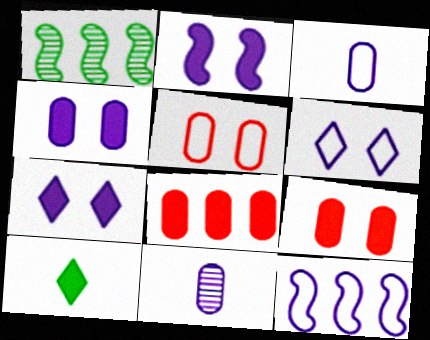[[2, 4, 7], 
[2, 8, 10], 
[3, 6, 12], 
[7, 11, 12]]